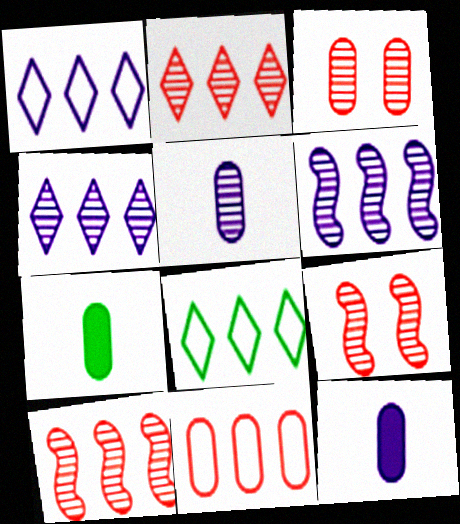[[1, 7, 9], 
[8, 9, 12]]